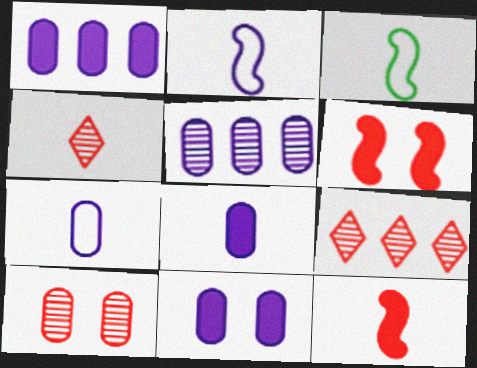[[1, 8, 11], 
[3, 4, 8], 
[3, 9, 11], 
[5, 7, 11]]